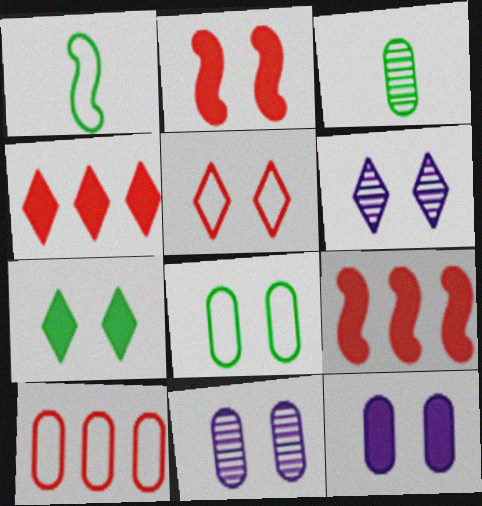[[1, 4, 11], 
[2, 6, 8], 
[2, 7, 12], 
[3, 10, 12], 
[5, 6, 7]]